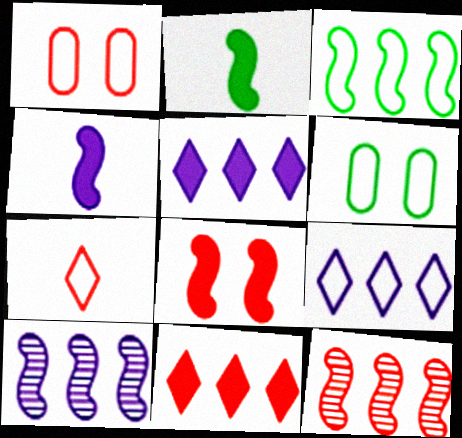[]